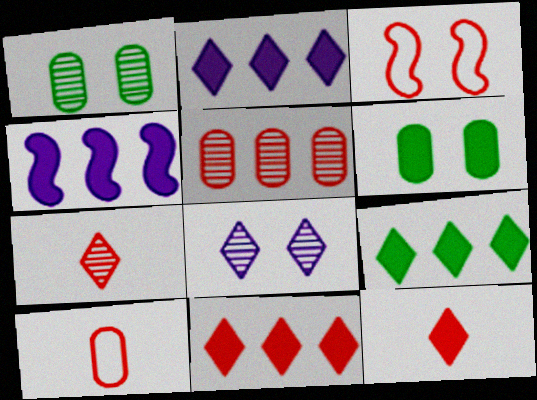[[2, 9, 11], 
[3, 5, 12], 
[3, 6, 8], 
[4, 6, 12]]